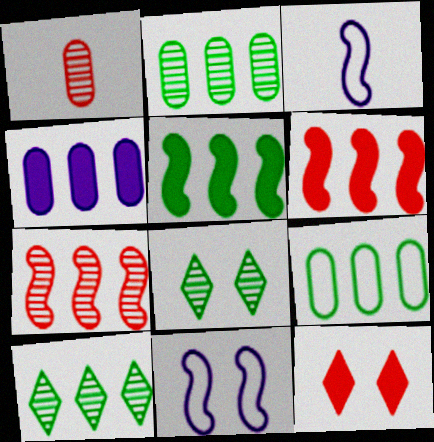[[2, 3, 12], 
[5, 9, 10]]